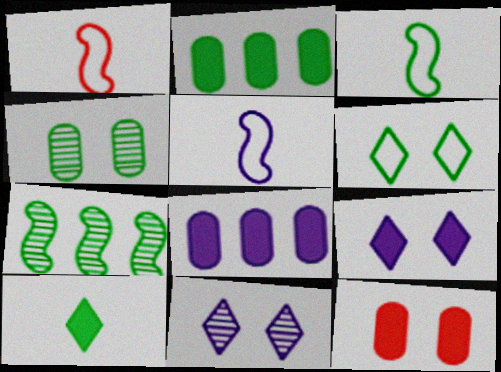[[1, 2, 11], 
[1, 3, 5], 
[5, 8, 11]]